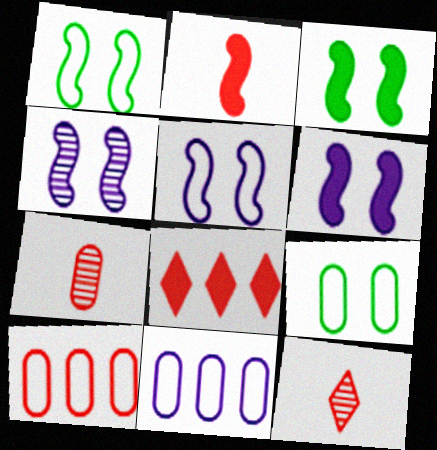[[3, 11, 12], 
[4, 5, 6]]